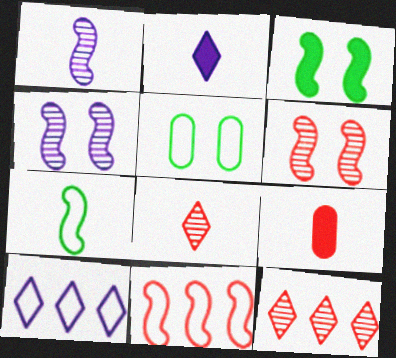[[1, 3, 11]]